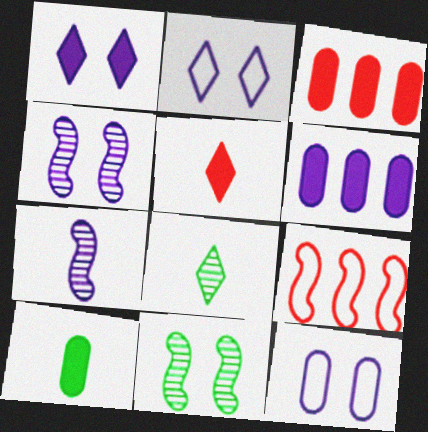[[1, 4, 12], 
[2, 6, 7]]